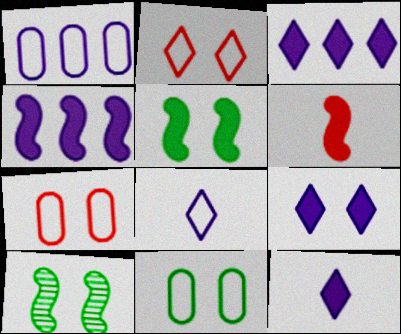[[3, 9, 12], 
[4, 5, 6], 
[7, 9, 10]]